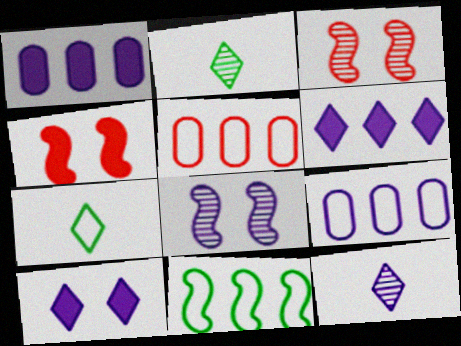[[1, 3, 7], 
[2, 4, 9]]